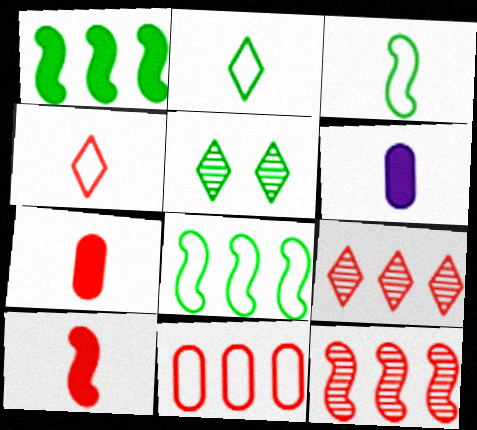[]